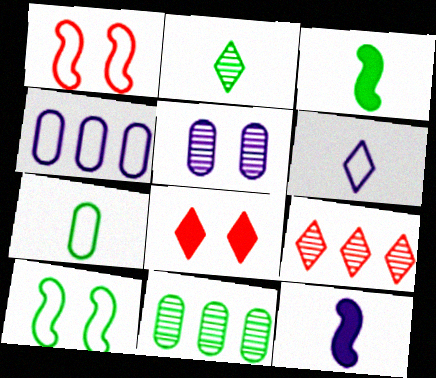[[2, 3, 7], 
[5, 8, 10]]